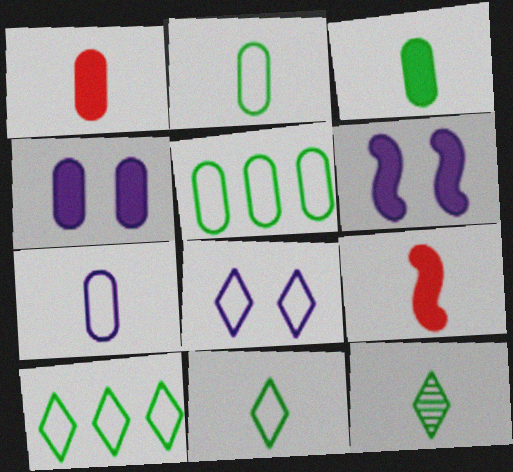[[7, 9, 12]]